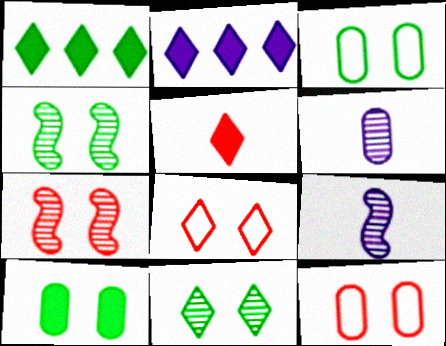[[1, 9, 12]]